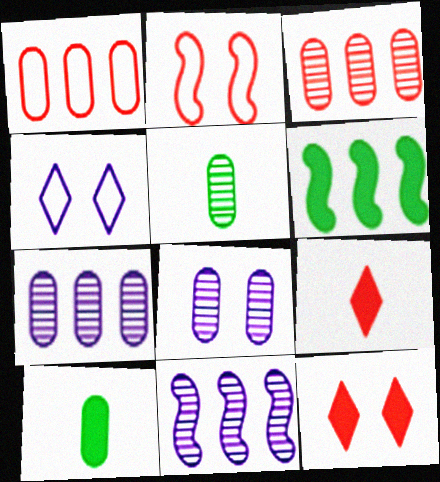[[1, 8, 10], 
[2, 3, 9], 
[3, 5, 8]]